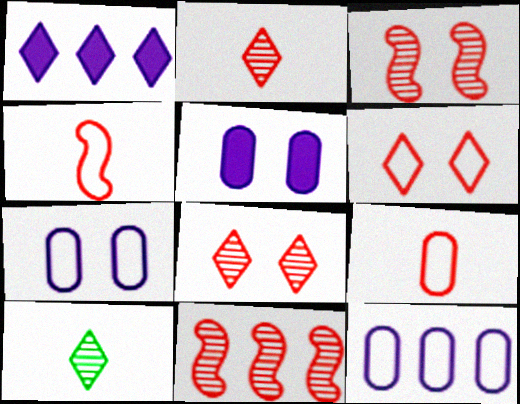[[1, 6, 10]]